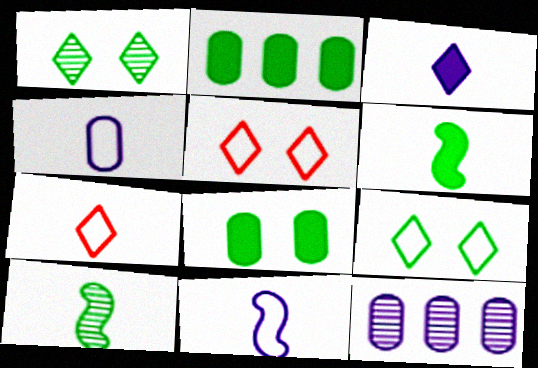[[2, 9, 10], 
[5, 6, 12]]